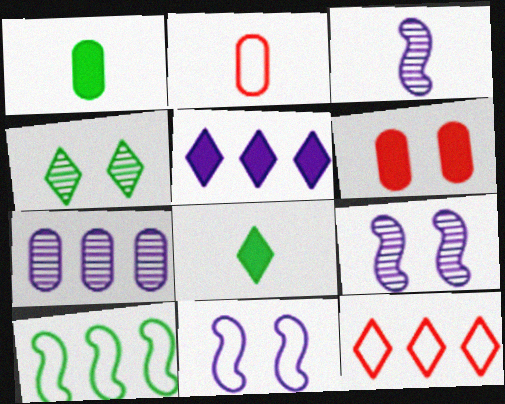[[1, 4, 10], 
[1, 9, 12], 
[2, 3, 8], 
[4, 6, 11]]